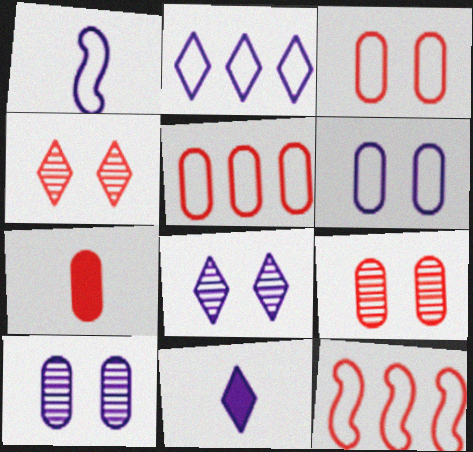[[1, 2, 6], 
[2, 8, 11], 
[4, 7, 12], 
[5, 7, 9]]